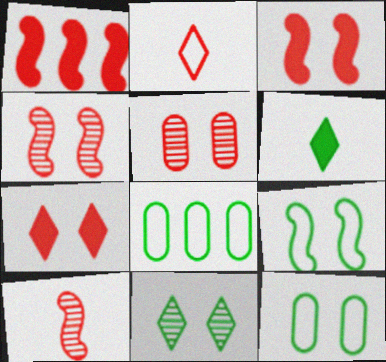[[1, 2, 5]]